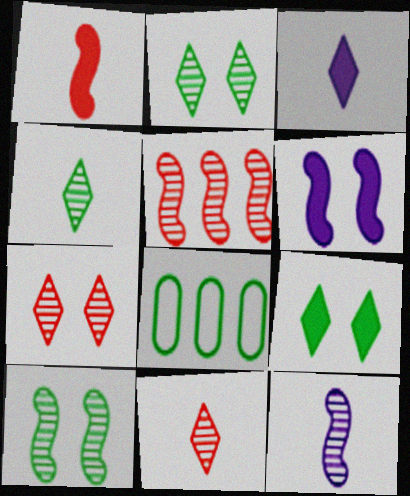[[5, 10, 12], 
[6, 8, 11]]